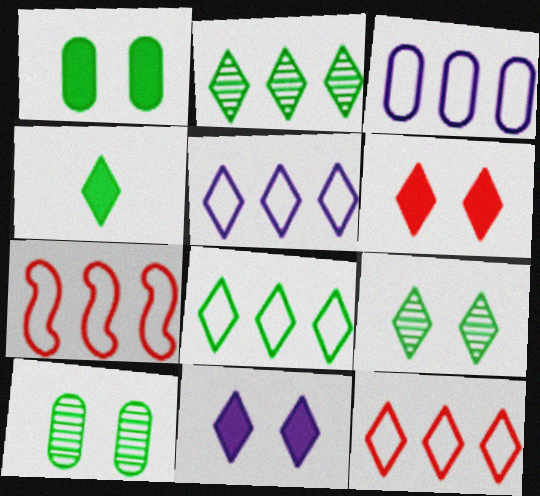[[3, 7, 8], 
[4, 8, 9], 
[5, 8, 12]]